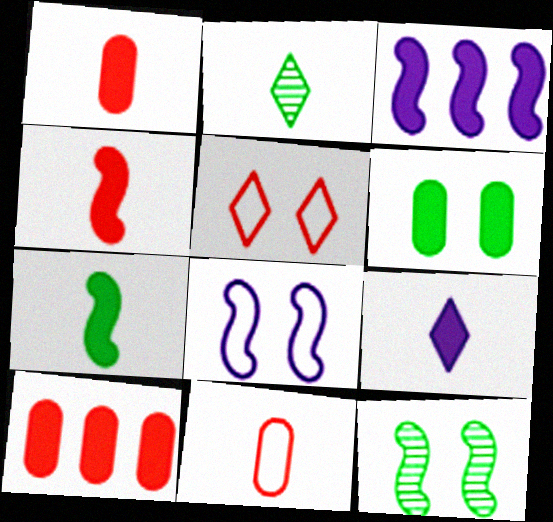[[1, 7, 9], 
[2, 8, 10]]